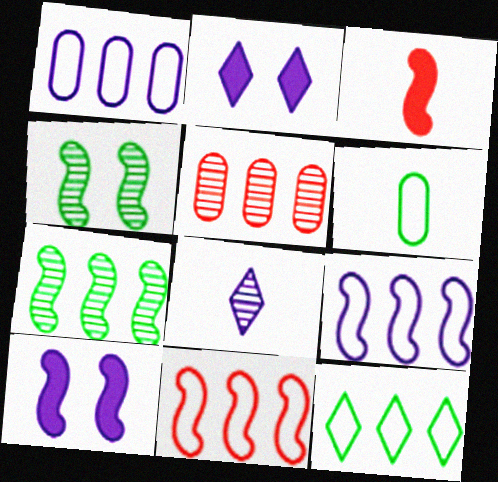[[1, 8, 10], 
[1, 11, 12], 
[3, 4, 9], 
[3, 6, 8], 
[4, 5, 8]]